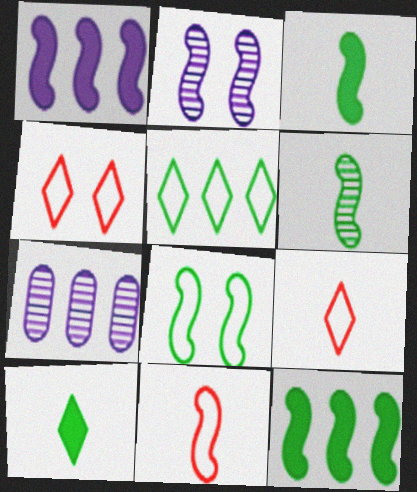[[2, 11, 12], 
[3, 4, 7], 
[6, 8, 12]]